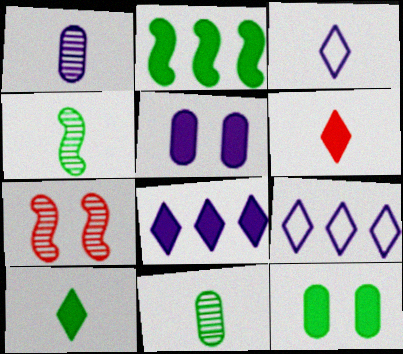[[2, 5, 6], 
[2, 10, 12]]